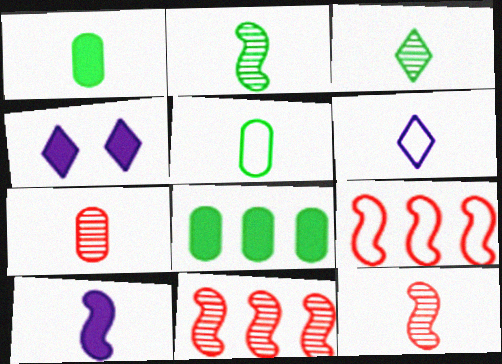[[1, 6, 12], 
[4, 5, 11]]